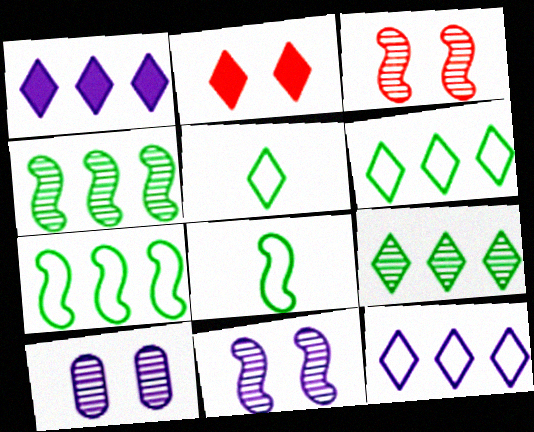[]